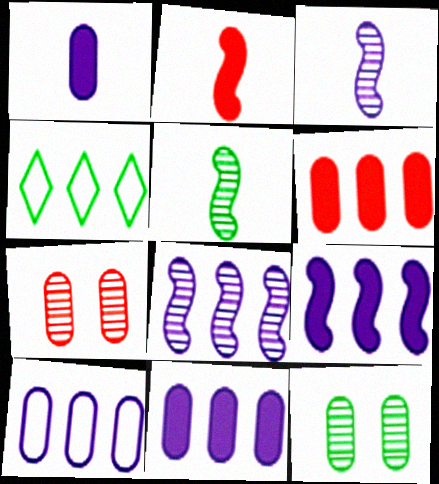[[4, 6, 8]]